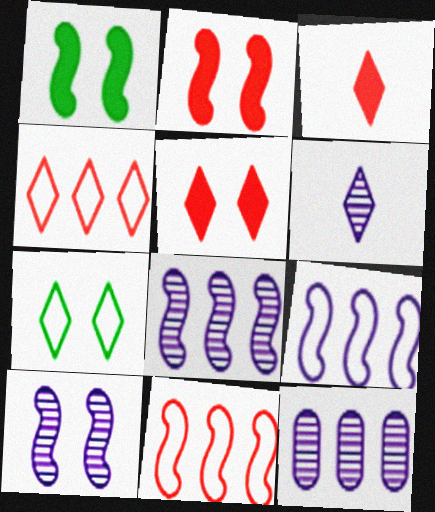[[6, 10, 12]]